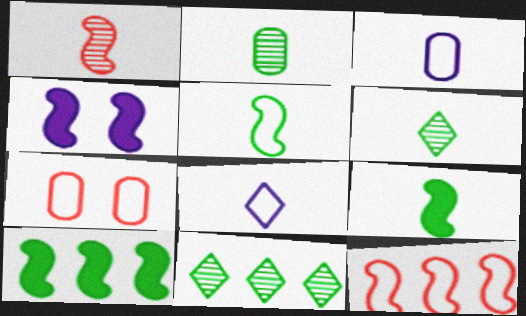[]